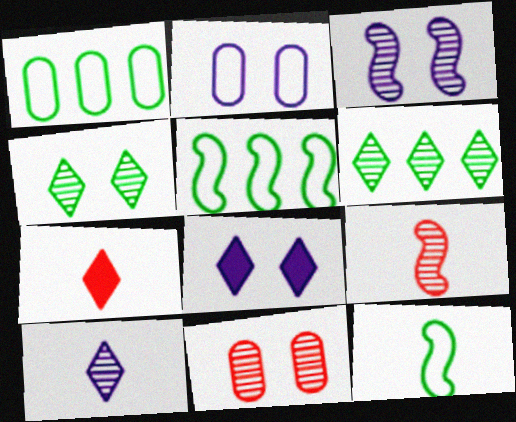[[1, 3, 7], 
[1, 8, 9], 
[2, 3, 8], 
[3, 4, 11]]